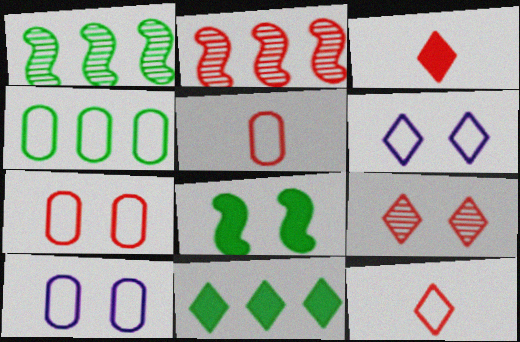[[1, 3, 10], 
[1, 4, 11], 
[2, 3, 7], 
[4, 5, 10], 
[8, 9, 10]]